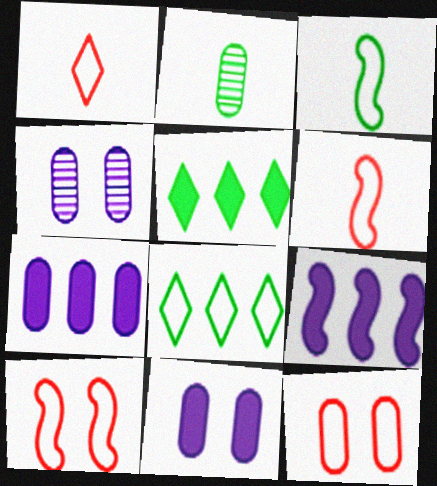[[2, 7, 12], 
[4, 5, 6]]